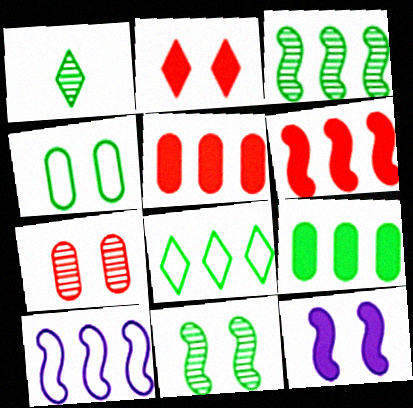[[3, 6, 10], 
[3, 8, 9]]